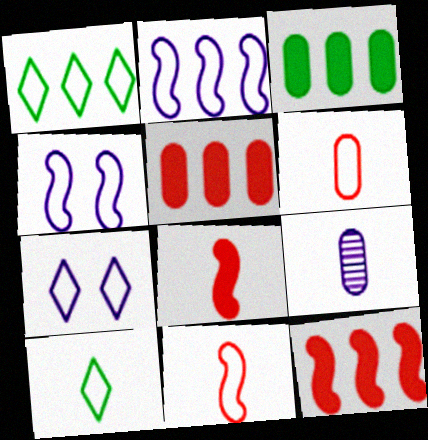[[1, 4, 6], 
[8, 9, 10]]